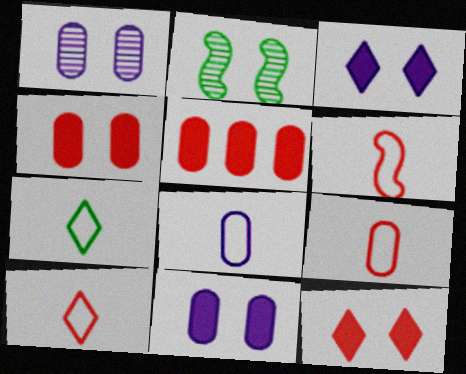[[6, 7, 8], 
[6, 9, 10]]